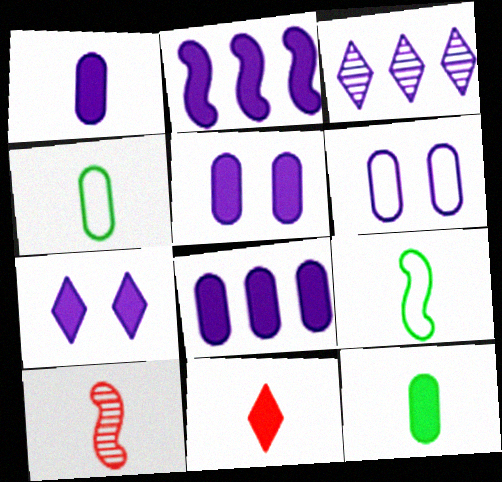[[1, 2, 7], 
[1, 5, 8]]